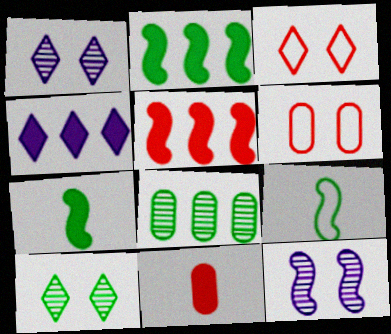[[5, 9, 12]]